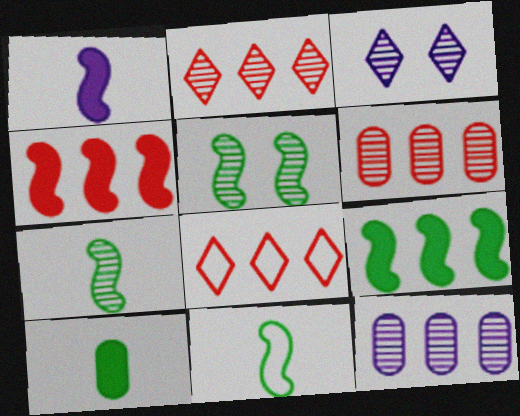[[3, 6, 7], 
[4, 6, 8], 
[5, 9, 11], 
[8, 9, 12]]